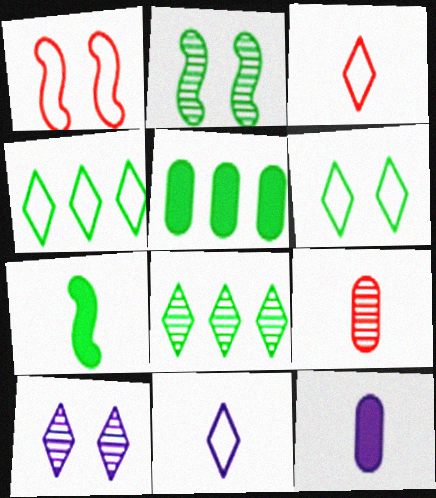[[1, 8, 12], 
[7, 9, 11]]